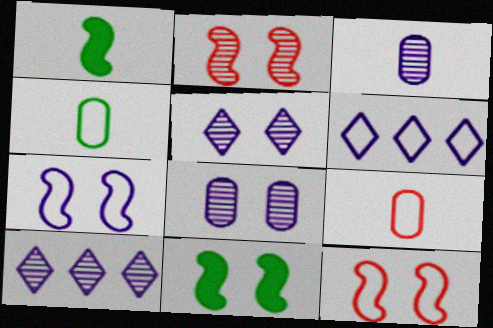[[2, 7, 11], 
[4, 6, 12], 
[9, 10, 11]]